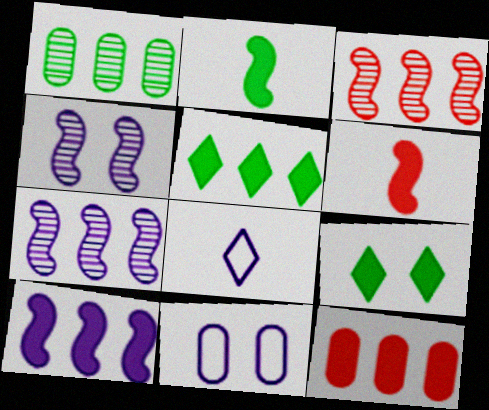[[5, 10, 12]]